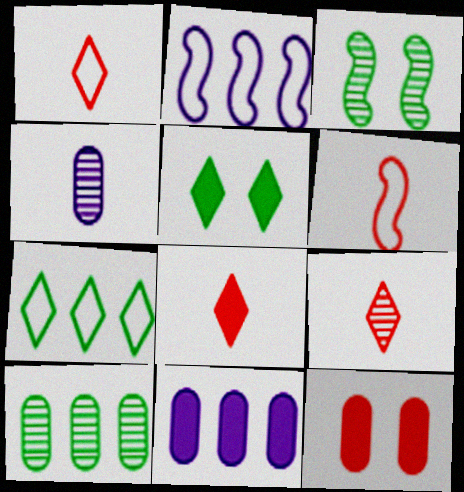[[1, 3, 11], 
[1, 8, 9]]